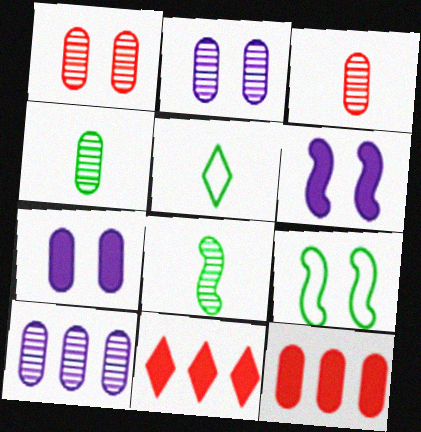[[1, 4, 10]]